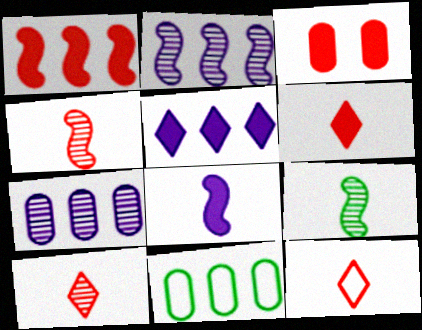[[1, 3, 6], 
[6, 10, 12]]